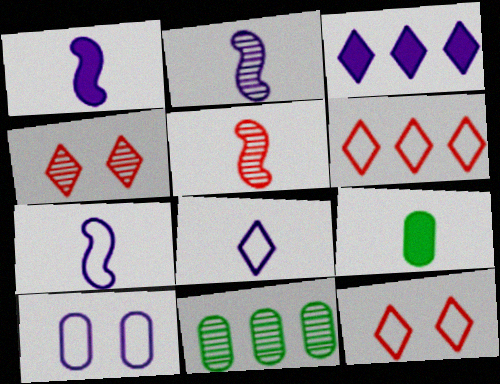[[1, 2, 7], 
[1, 11, 12], 
[2, 3, 10], 
[2, 4, 11], 
[5, 8, 9]]